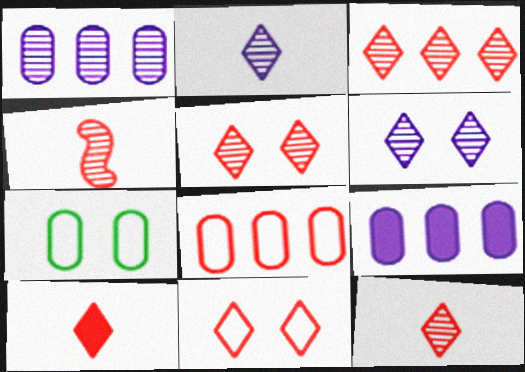[[3, 5, 12], 
[3, 10, 11]]